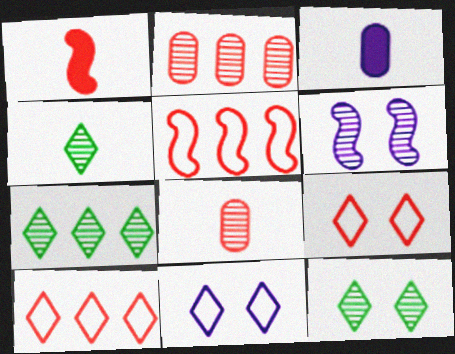[[1, 2, 9], 
[2, 4, 6], 
[3, 5, 12], 
[4, 7, 12], 
[6, 7, 8]]